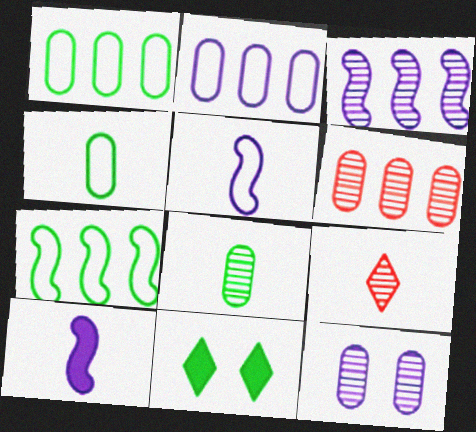[[4, 9, 10], 
[5, 6, 11], 
[6, 8, 12], 
[7, 8, 11]]